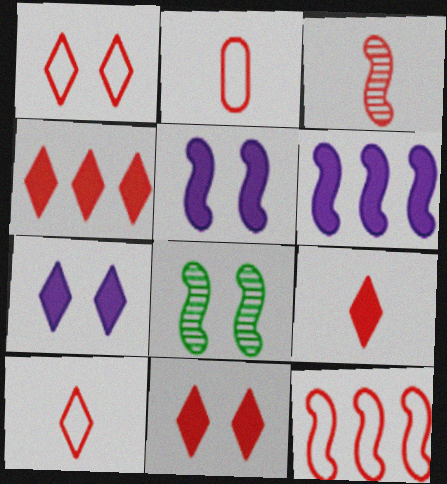[[1, 2, 12], 
[2, 3, 9], 
[4, 9, 11]]